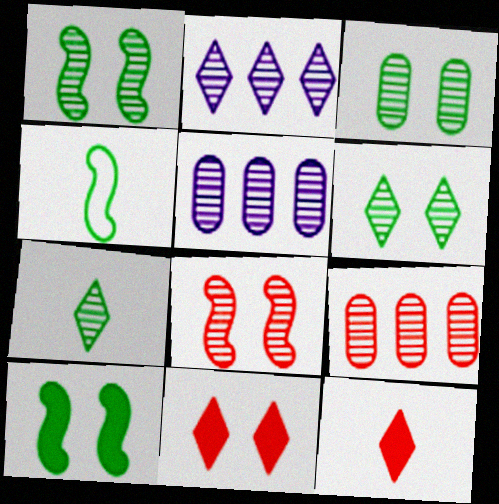[[1, 3, 6], 
[4, 5, 11], 
[5, 7, 8]]